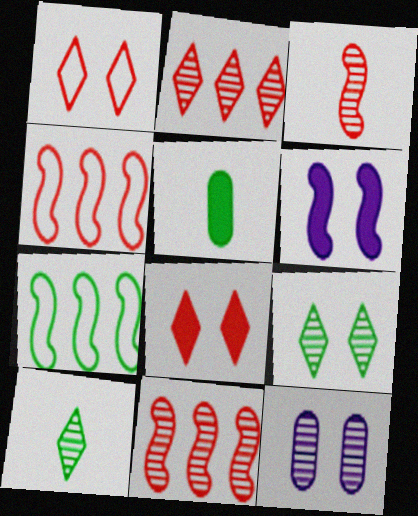[[3, 6, 7], 
[5, 7, 9], 
[10, 11, 12]]